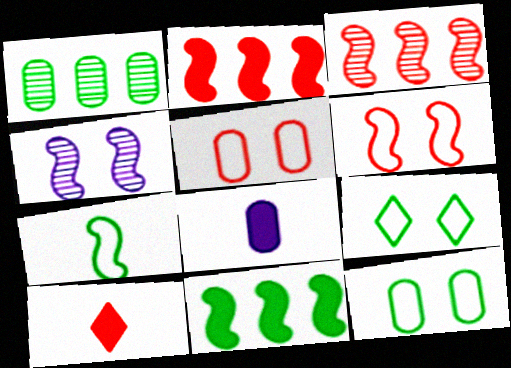[[1, 5, 8], 
[2, 4, 7], 
[3, 5, 10], 
[3, 8, 9]]